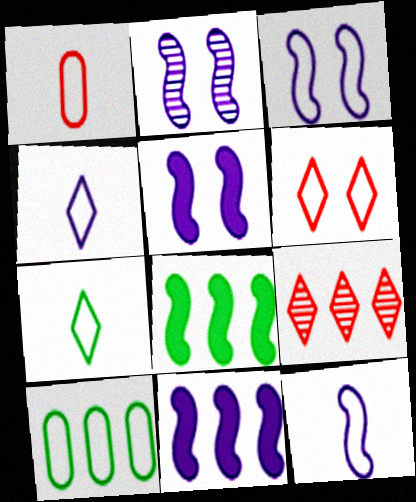[[1, 7, 12], 
[2, 3, 5], 
[2, 11, 12], 
[6, 10, 12], 
[9, 10, 11]]